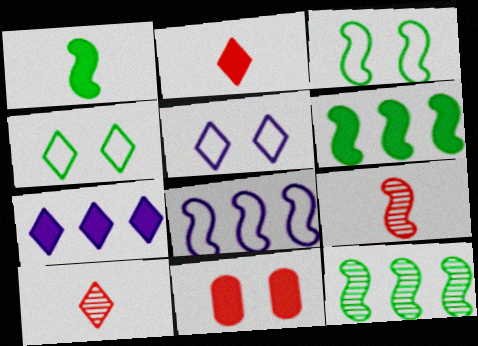[[1, 3, 12], 
[1, 7, 11], 
[4, 7, 10]]